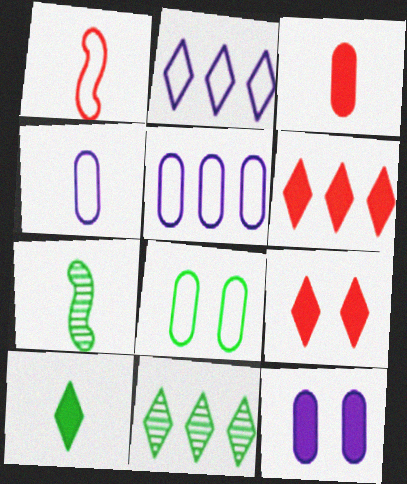[[1, 2, 8], 
[1, 11, 12], 
[2, 6, 11], 
[5, 7, 9]]